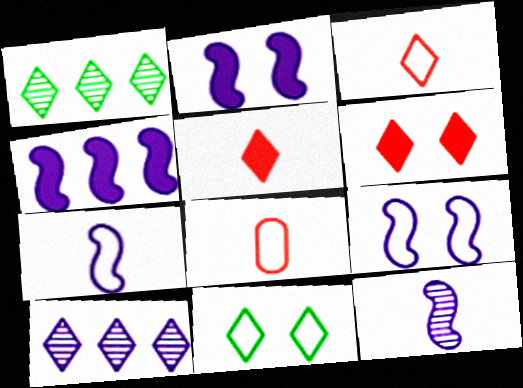[[1, 2, 8], 
[4, 9, 12], 
[5, 10, 11]]